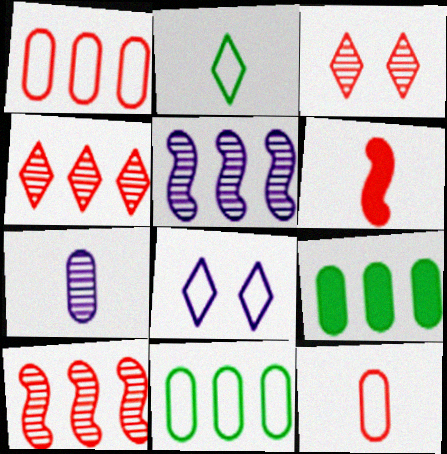[[1, 3, 6], 
[2, 6, 7]]